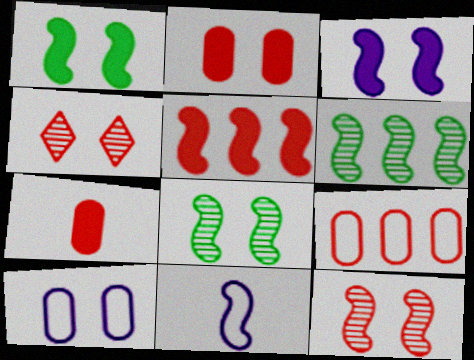[[1, 4, 10], 
[5, 8, 11]]